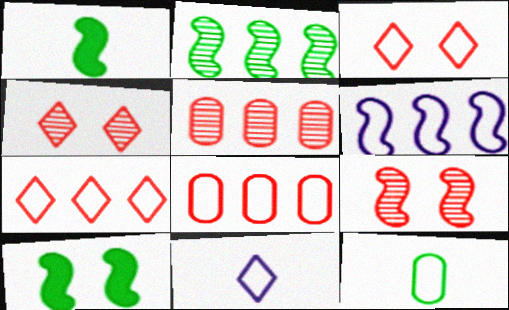[[1, 6, 9], 
[3, 6, 12], 
[5, 10, 11]]